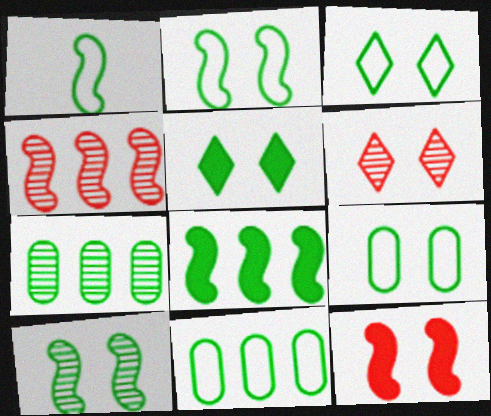[[1, 3, 11], 
[1, 5, 7], 
[1, 8, 10], 
[2, 3, 9], 
[5, 9, 10]]